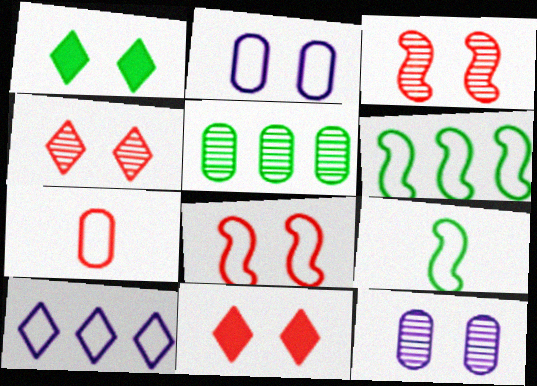[[1, 2, 3], 
[1, 5, 9], 
[1, 8, 12]]